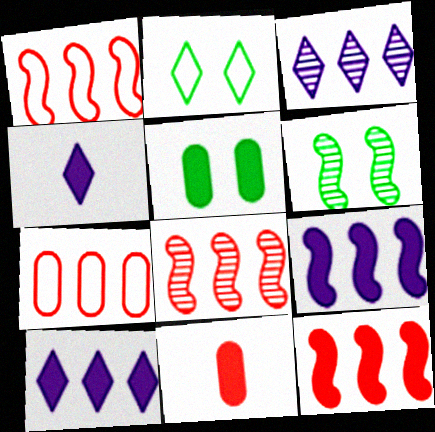[[1, 8, 12], 
[2, 5, 6], 
[4, 5, 12], 
[4, 6, 7]]